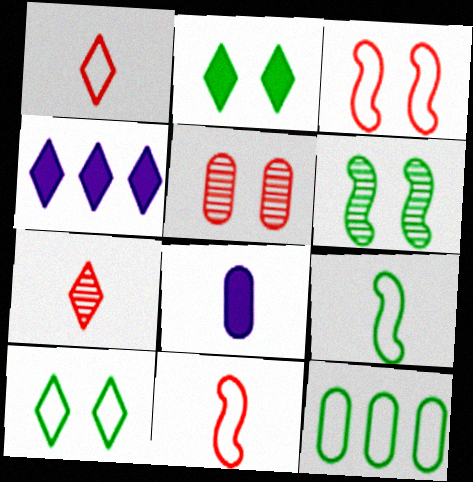[[4, 5, 9], 
[4, 7, 10], 
[5, 8, 12], 
[7, 8, 9], 
[9, 10, 12]]